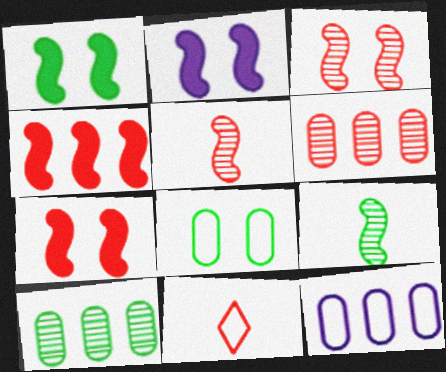[[1, 2, 7], 
[2, 10, 11], 
[6, 7, 11]]